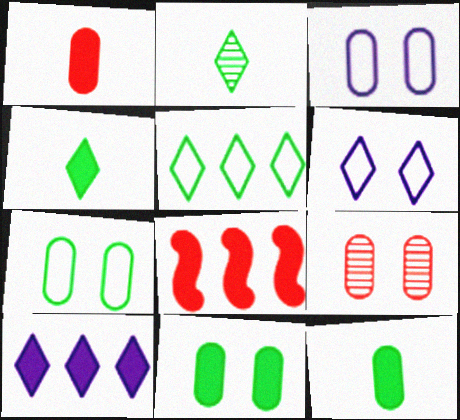[[2, 3, 8], 
[3, 9, 11]]